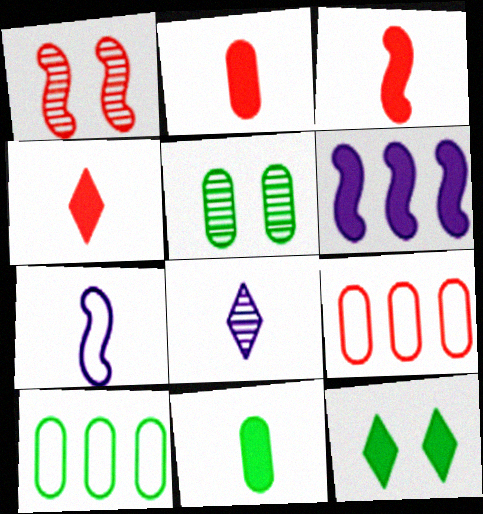[[1, 4, 9], 
[2, 3, 4], 
[2, 6, 12], 
[5, 10, 11]]